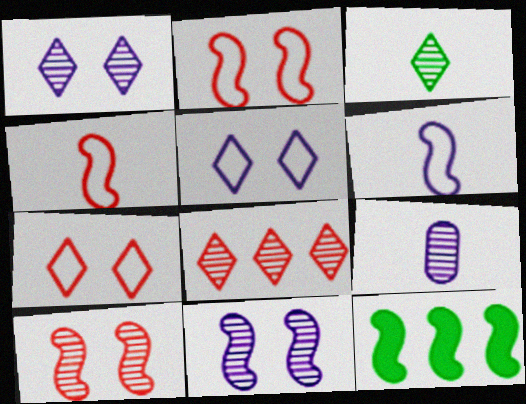[[1, 3, 8], 
[4, 11, 12], 
[6, 10, 12], 
[7, 9, 12]]